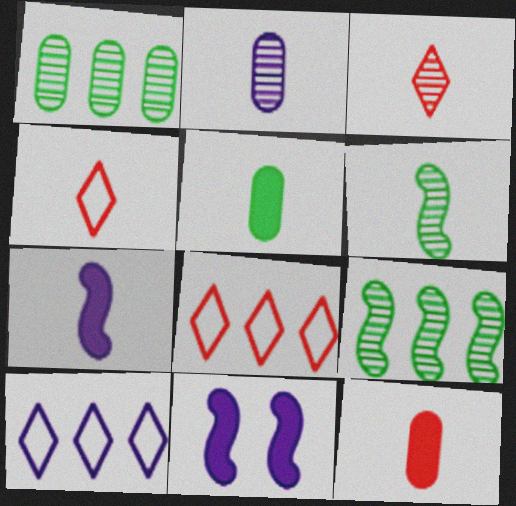[[1, 4, 11], 
[2, 3, 6], 
[2, 10, 11]]